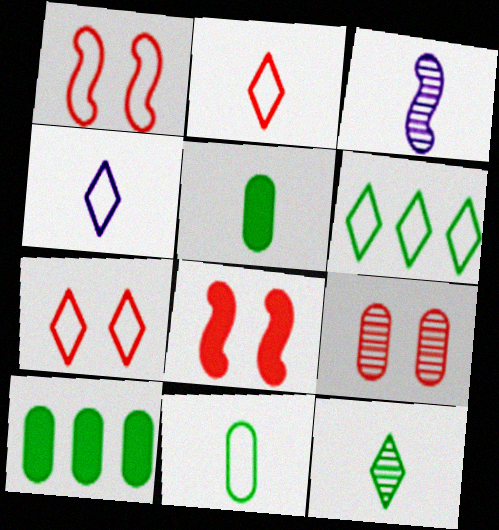[[2, 3, 5], 
[3, 7, 10], 
[4, 6, 7], 
[7, 8, 9]]